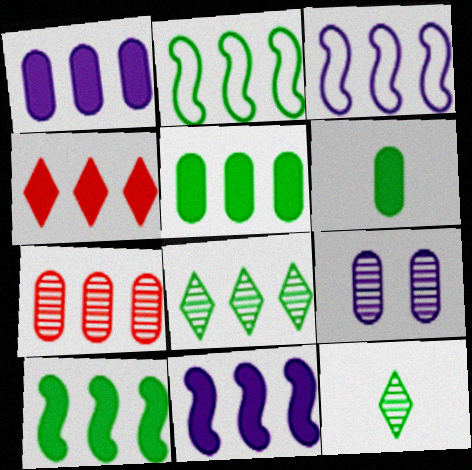[[1, 4, 10], 
[2, 5, 8], 
[4, 5, 11]]